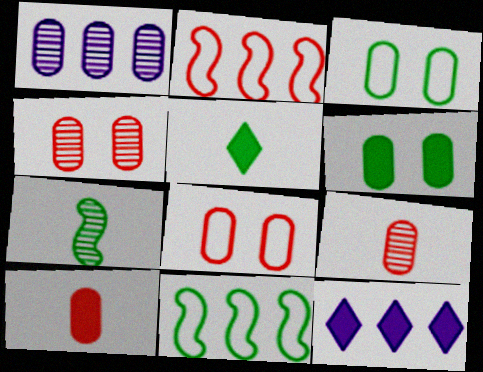[[1, 3, 10], 
[7, 8, 12]]